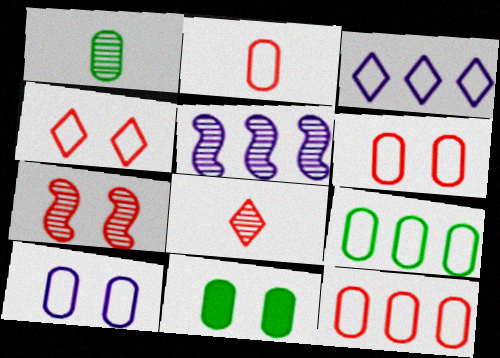[[1, 9, 11], 
[2, 6, 12], 
[2, 9, 10]]